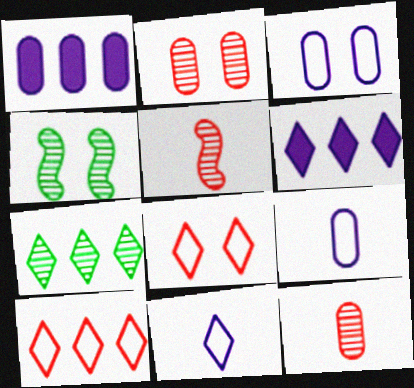[[6, 7, 10]]